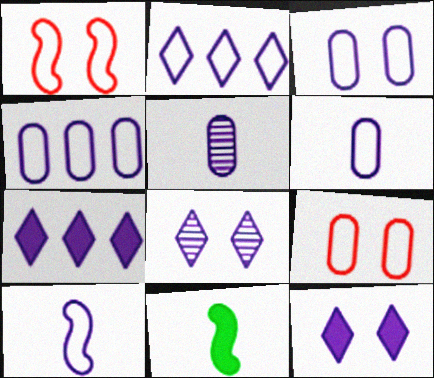[[2, 3, 10], 
[3, 4, 6]]